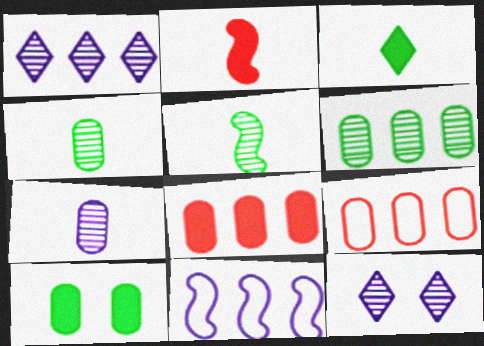[[7, 9, 10]]